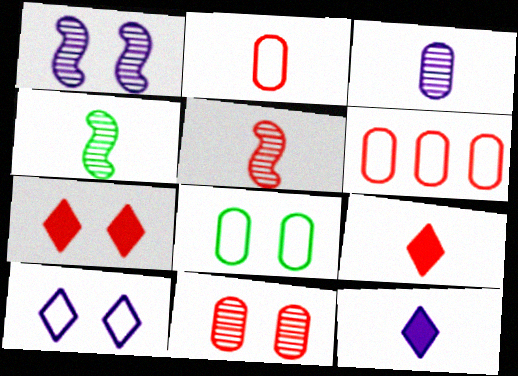[[1, 7, 8], 
[2, 4, 12], 
[2, 5, 9], 
[5, 6, 7]]